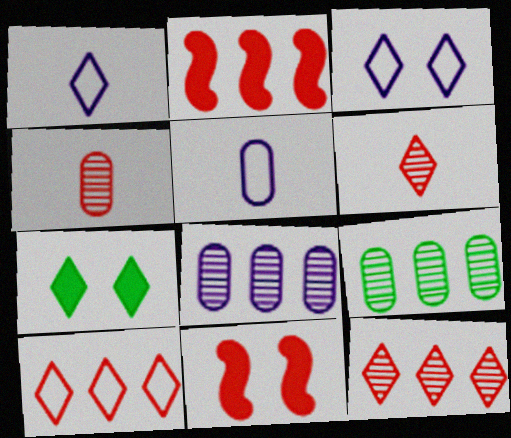[[1, 7, 12], 
[1, 9, 11], 
[4, 10, 11]]